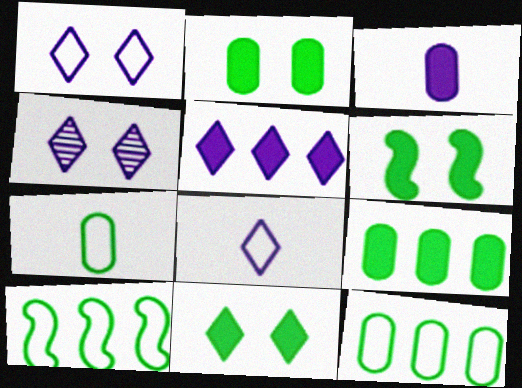[[2, 6, 11], 
[4, 5, 8]]